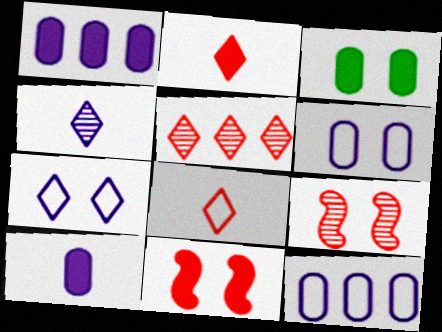[[3, 7, 9]]